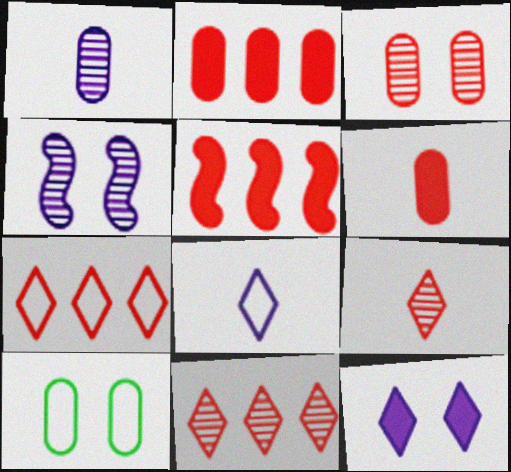[[1, 2, 10]]